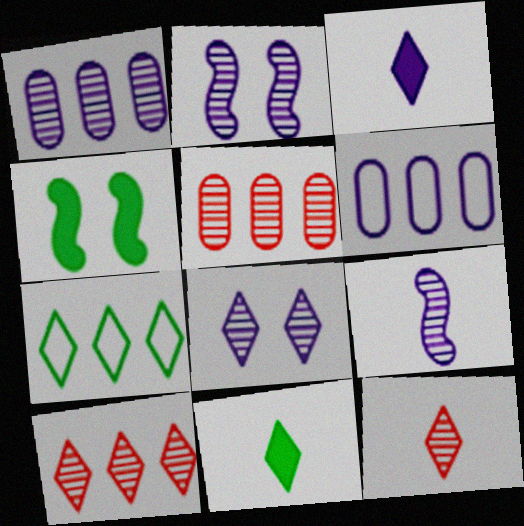[[1, 8, 9], 
[2, 3, 6], 
[4, 6, 12]]